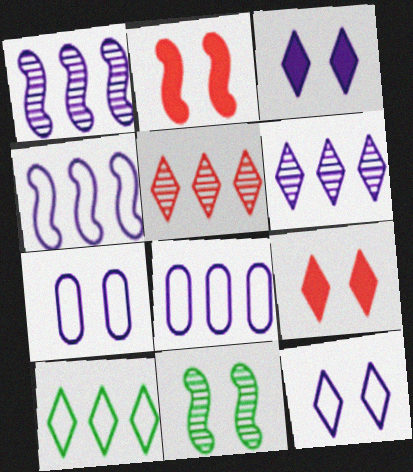[[7, 9, 11]]